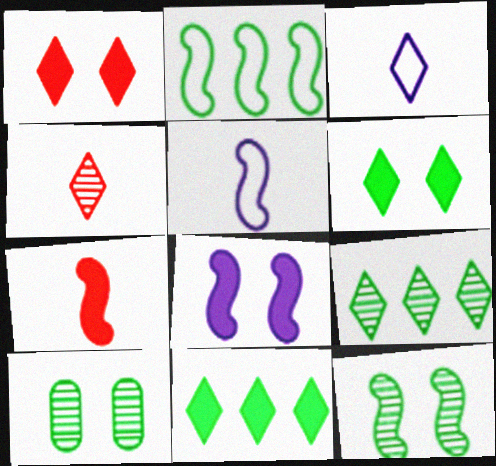[[1, 3, 9]]